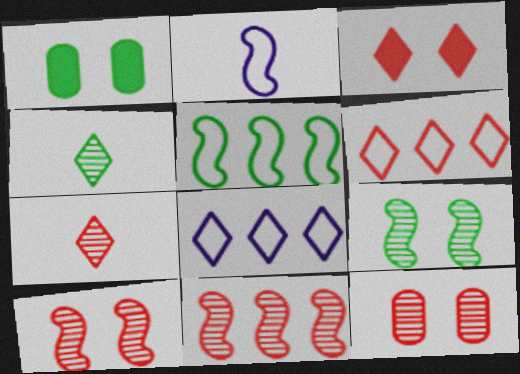[[1, 4, 5], 
[3, 4, 8], 
[3, 6, 7], 
[7, 11, 12]]